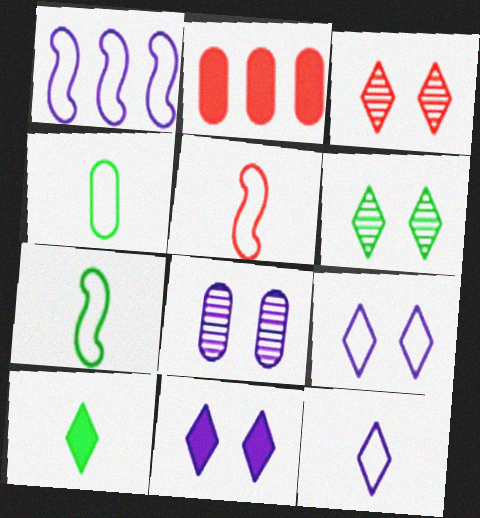[[2, 3, 5], 
[2, 4, 8], 
[4, 5, 12]]